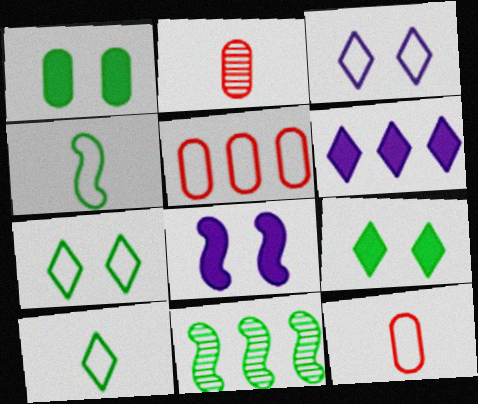[[1, 10, 11], 
[3, 4, 5], 
[5, 6, 11]]